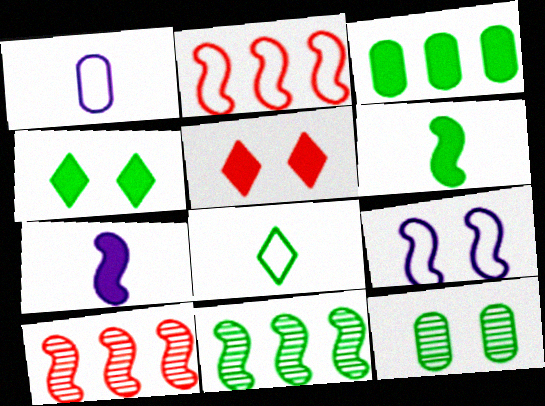[[1, 4, 10], 
[1, 5, 11], 
[3, 4, 6], 
[3, 5, 7], 
[5, 9, 12], 
[6, 9, 10]]